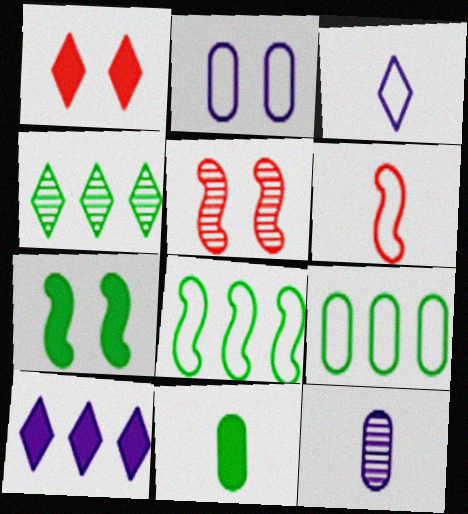[[1, 3, 4], 
[1, 8, 12], 
[4, 5, 12]]